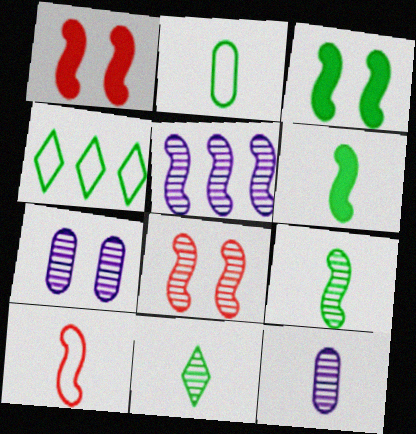[[1, 4, 12], 
[2, 6, 11], 
[3, 5, 10], 
[5, 8, 9]]